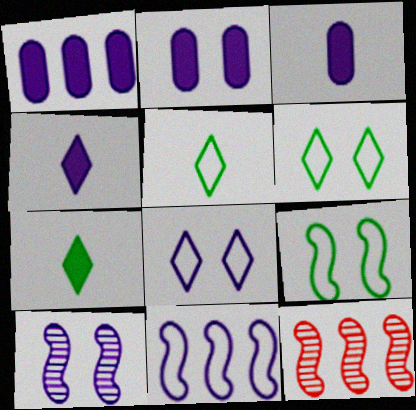[[1, 2, 3], 
[2, 5, 12], 
[2, 8, 10], 
[3, 6, 12]]